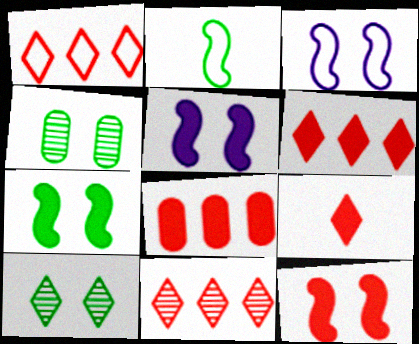[[1, 6, 11], 
[5, 7, 12], 
[8, 9, 12]]